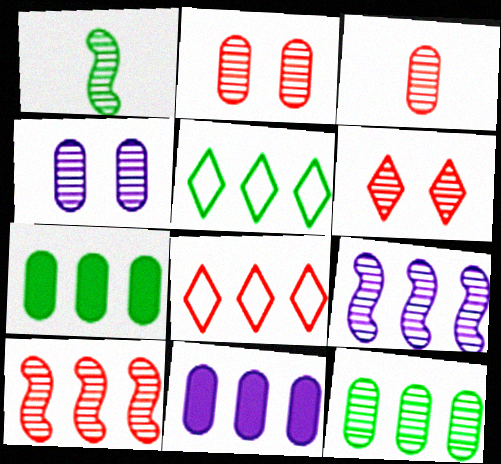[[3, 4, 12], 
[3, 6, 10], 
[5, 10, 11], 
[7, 8, 9]]